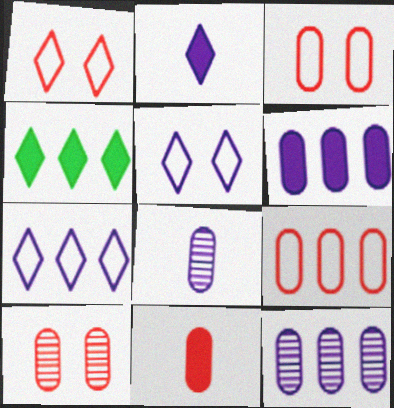[[9, 10, 11]]